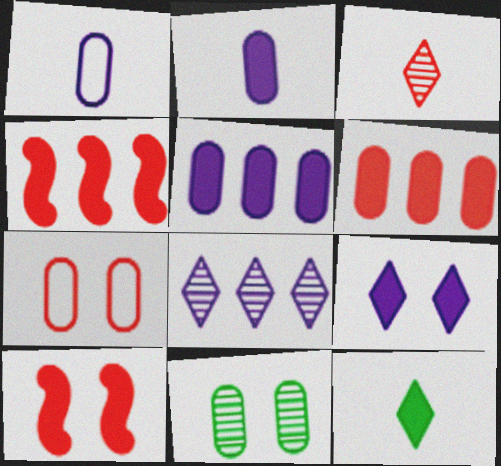[[1, 6, 11], 
[3, 4, 7], 
[5, 10, 12]]